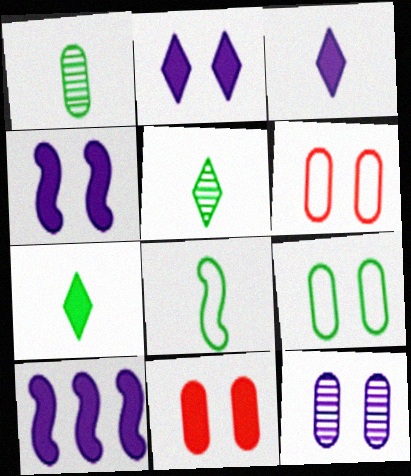[[1, 7, 8], 
[5, 6, 10], 
[7, 10, 11], 
[9, 11, 12]]